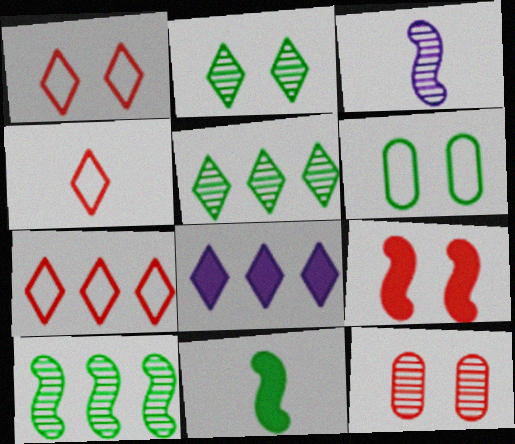[[1, 4, 7], 
[1, 9, 12], 
[2, 4, 8], 
[3, 5, 12], 
[5, 6, 11], 
[5, 7, 8]]